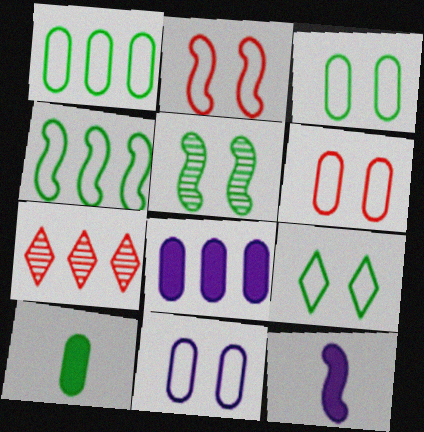[[2, 9, 11], 
[3, 6, 11], 
[3, 7, 12], 
[4, 7, 8]]